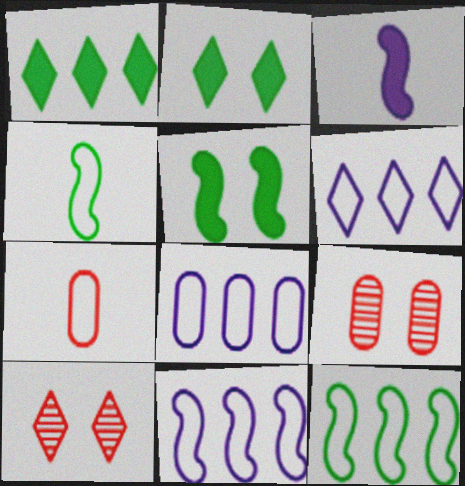[[6, 8, 11]]